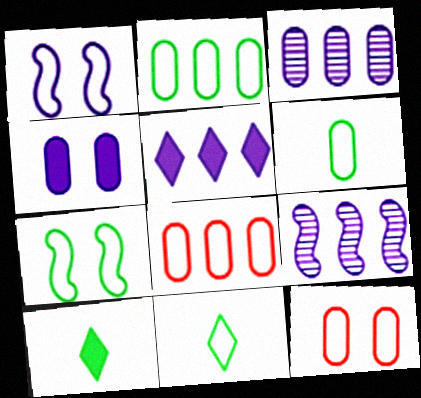[[1, 8, 11], 
[2, 7, 11], 
[9, 10, 12]]